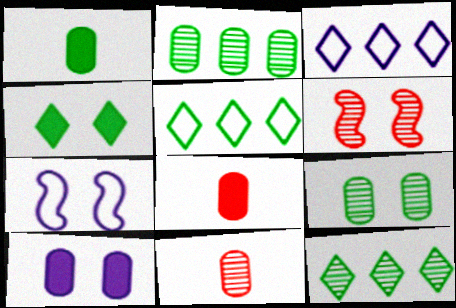[[1, 3, 6], 
[7, 8, 12]]